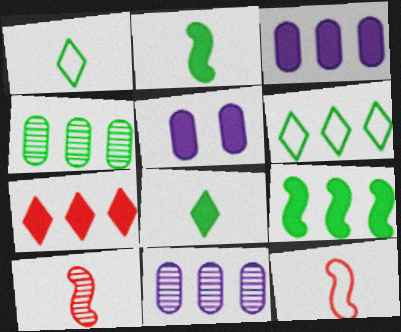[[2, 5, 7], 
[3, 7, 9], 
[4, 6, 9], 
[5, 6, 10]]